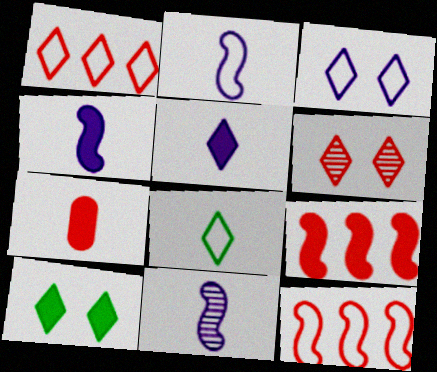[[1, 3, 8], 
[2, 4, 11], 
[3, 6, 10], 
[6, 7, 12], 
[7, 8, 11]]